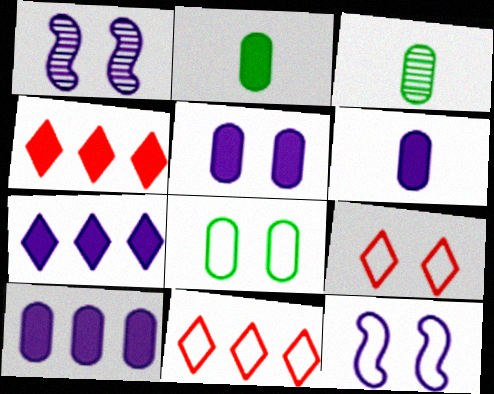[[1, 2, 11], 
[3, 4, 12], 
[5, 6, 10], 
[8, 9, 12]]